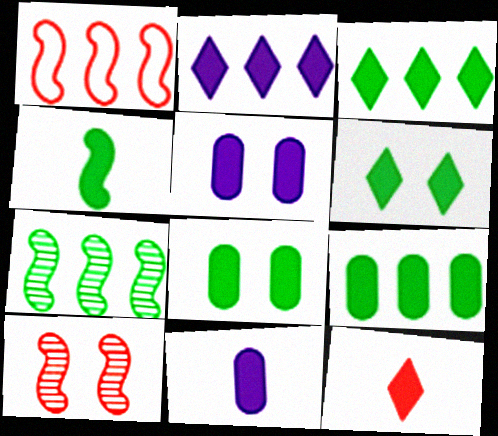[[2, 6, 12], 
[3, 4, 8], 
[4, 6, 9], 
[4, 11, 12]]